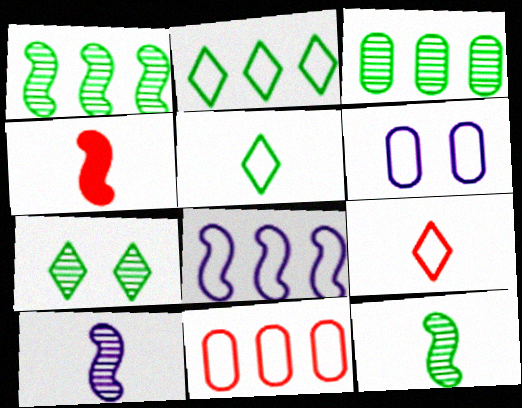[[2, 8, 11], 
[3, 7, 12]]